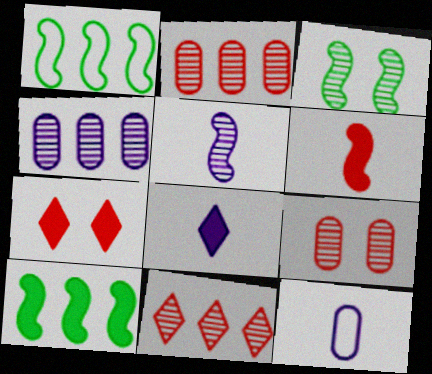[[1, 8, 9], 
[5, 8, 12]]